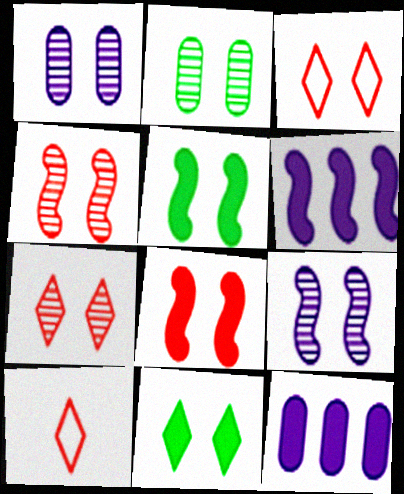[[1, 3, 5], 
[2, 6, 10], 
[2, 7, 9]]